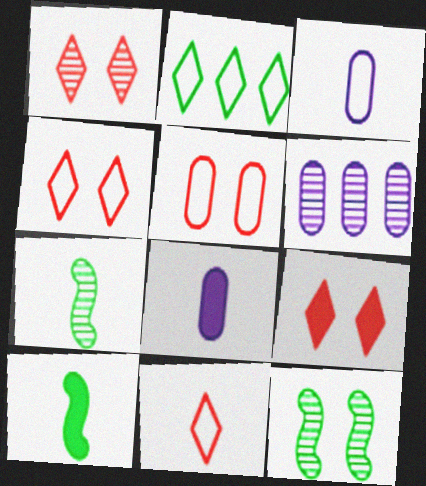[[1, 4, 9], 
[1, 6, 7], 
[4, 6, 10], 
[7, 8, 11]]